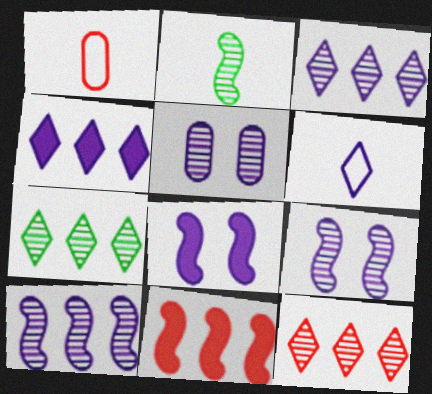[[1, 7, 8], 
[2, 5, 12], 
[3, 7, 12]]